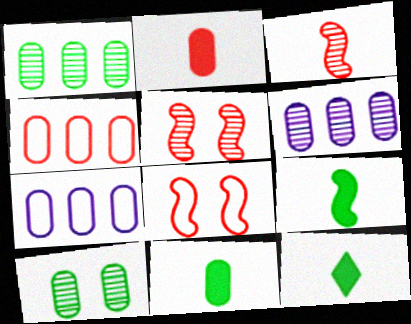[[2, 7, 10], 
[5, 7, 12], 
[6, 8, 12], 
[9, 11, 12]]